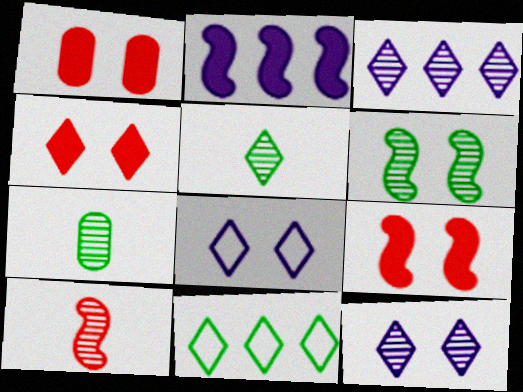[[1, 4, 9], 
[1, 6, 8]]